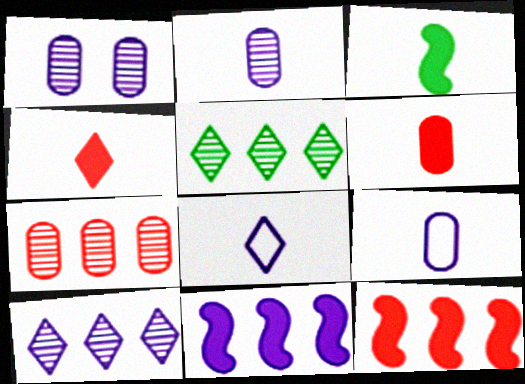[[1, 8, 11]]